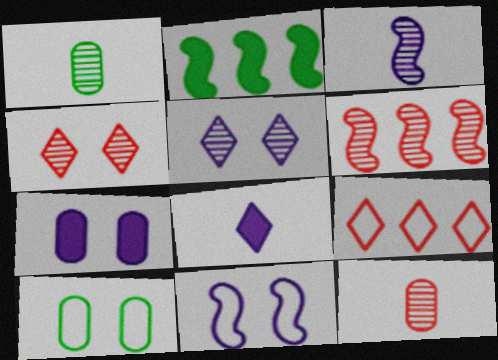[[1, 5, 6], 
[4, 6, 12], 
[5, 7, 11], 
[6, 8, 10]]